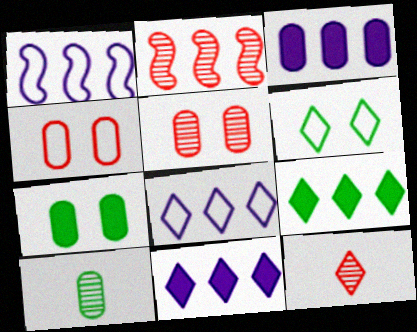[[1, 7, 12], 
[2, 5, 12], 
[3, 4, 10], 
[6, 11, 12]]